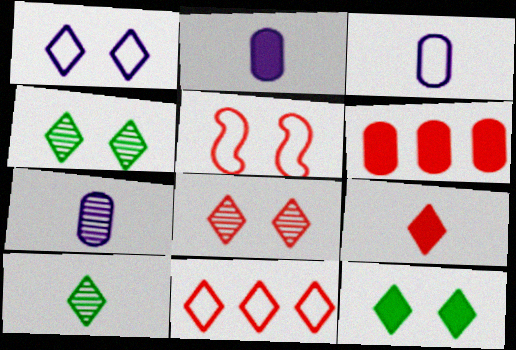[[1, 8, 12], 
[2, 3, 7], 
[8, 9, 11]]